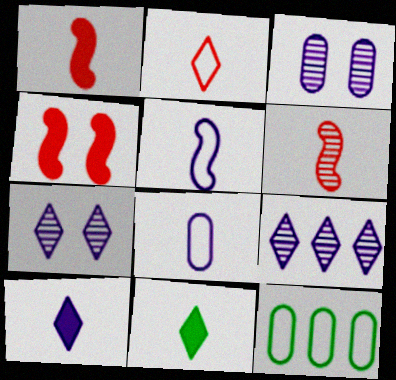[[1, 7, 12], 
[6, 8, 11]]